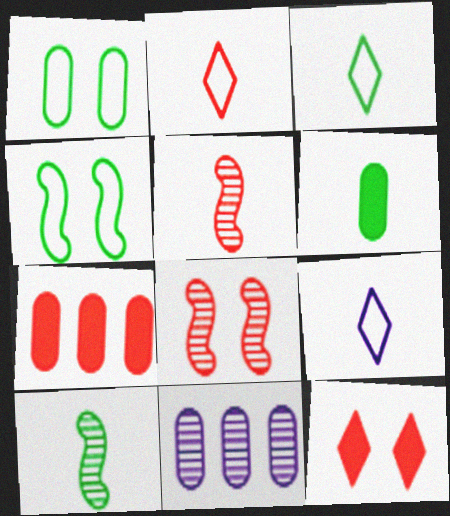[[2, 3, 9], 
[2, 7, 8], 
[3, 6, 10], 
[5, 6, 9]]